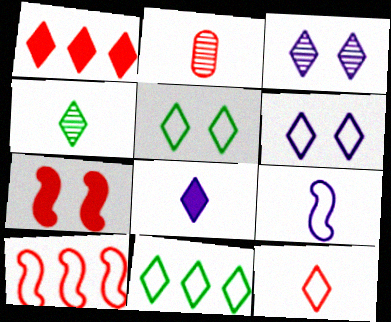[[1, 4, 6], 
[4, 8, 12], 
[6, 11, 12]]